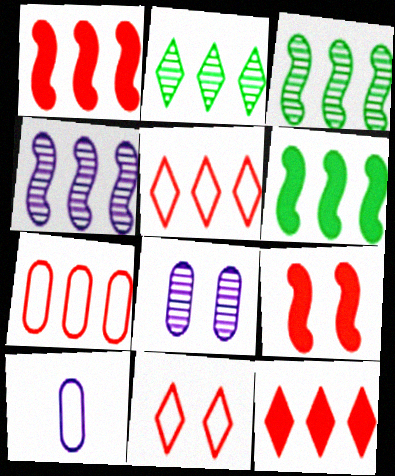[[2, 9, 10]]